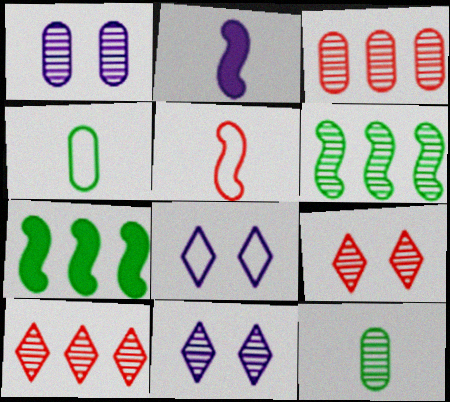[[1, 3, 12]]